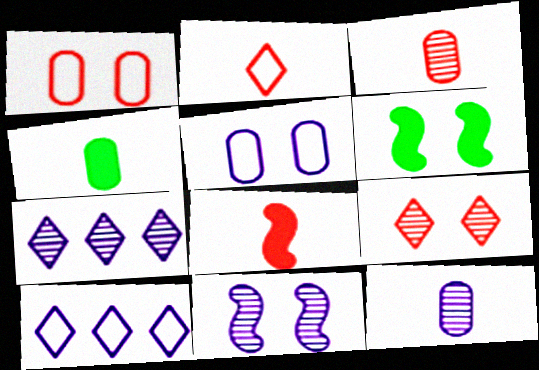[[2, 3, 8], 
[3, 6, 10], 
[5, 6, 9], 
[7, 11, 12]]